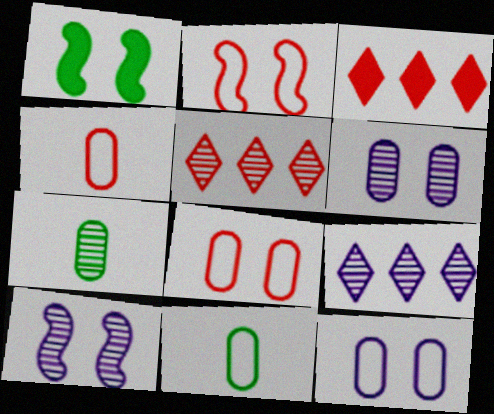[[1, 2, 10], 
[1, 4, 9], 
[3, 10, 11], 
[5, 7, 10]]